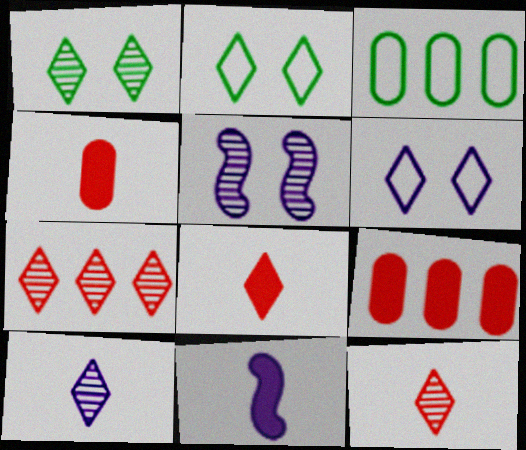[[1, 7, 10], 
[3, 5, 8]]